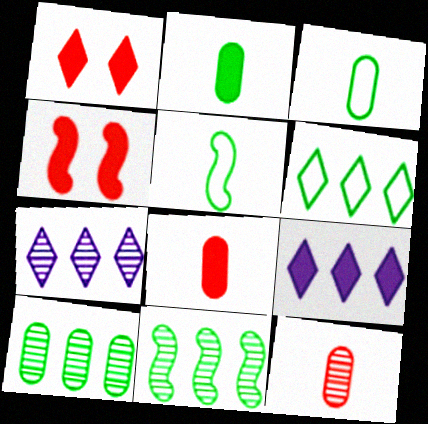[[2, 4, 9], 
[3, 4, 7]]